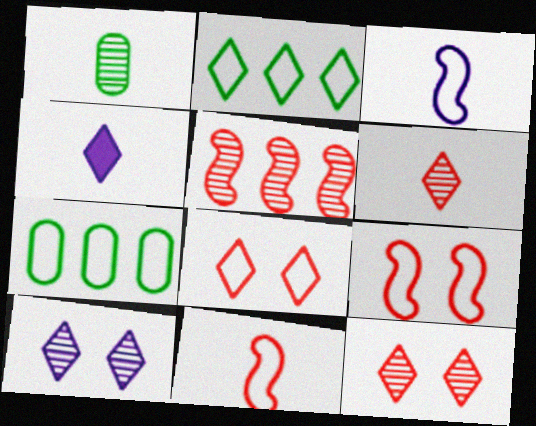[[1, 4, 11], 
[1, 5, 10], 
[2, 4, 12], 
[3, 7, 8]]